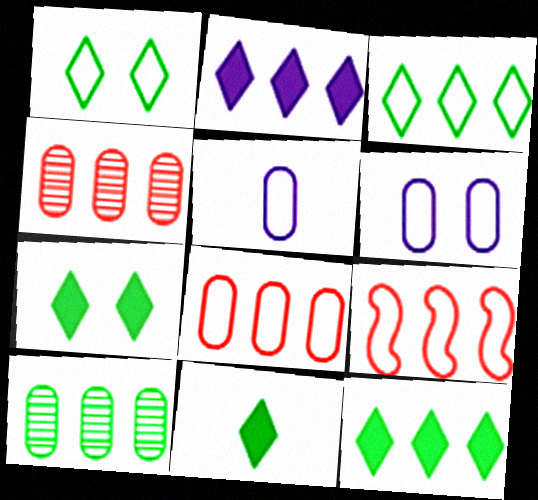[[1, 5, 9], 
[2, 9, 10], 
[7, 11, 12]]